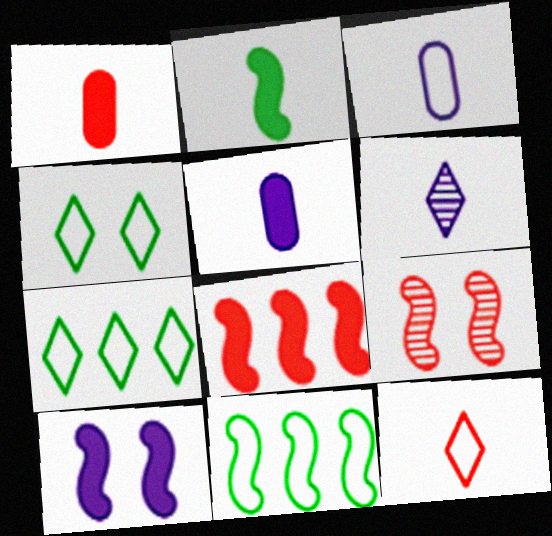[[2, 8, 10], 
[5, 7, 9]]